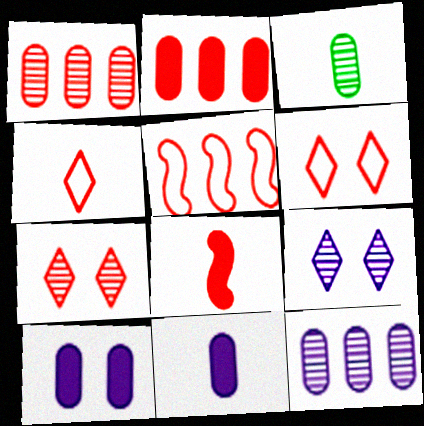[[1, 6, 8]]